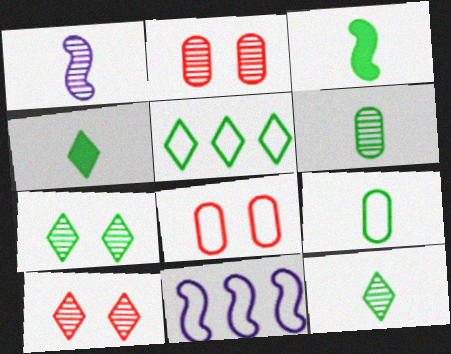[[2, 4, 11], 
[3, 9, 12], 
[4, 5, 7]]